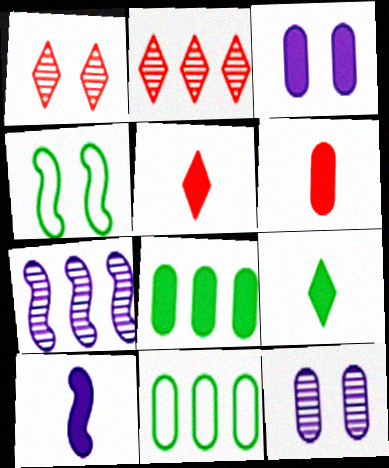[[1, 3, 4], 
[1, 10, 11], 
[3, 6, 8], 
[6, 9, 10], 
[6, 11, 12]]